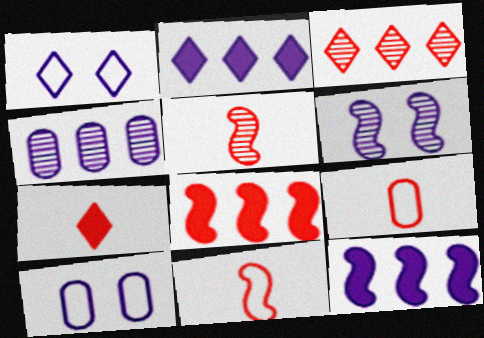[[5, 7, 9]]